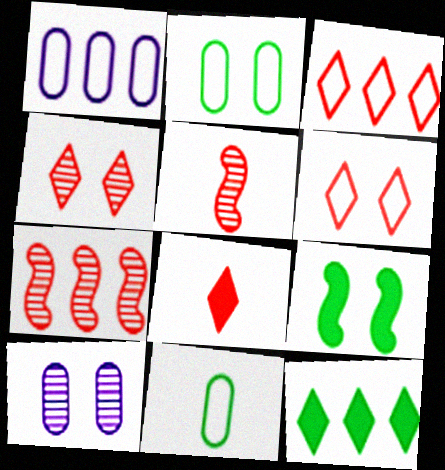[[1, 7, 12], 
[3, 4, 8], 
[6, 9, 10]]